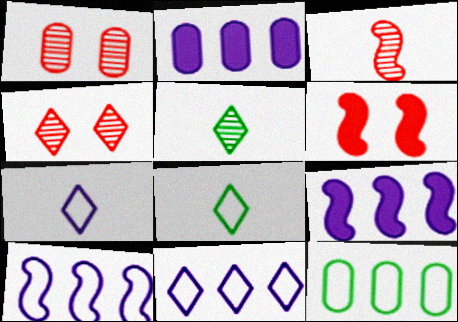[[1, 8, 9]]